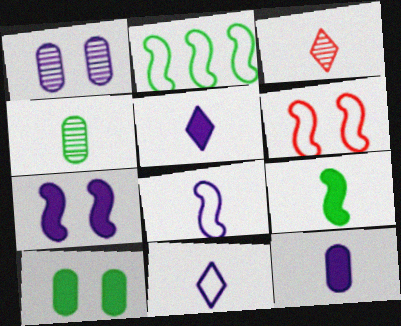[[2, 6, 8]]